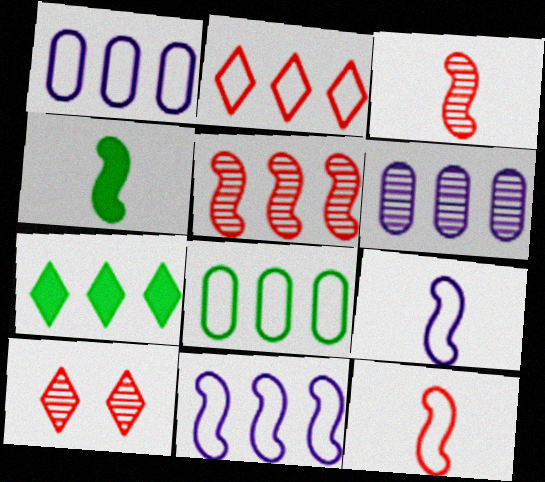[[1, 4, 10], 
[1, 5, 7], 
[2, 8, 11], 
[3, 4, 9]]